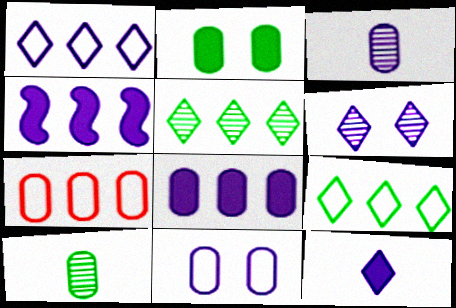[[1, 6, 12], 
[2, 3, 7], 
[3, 8, 11], 
[4, 5, 7]]